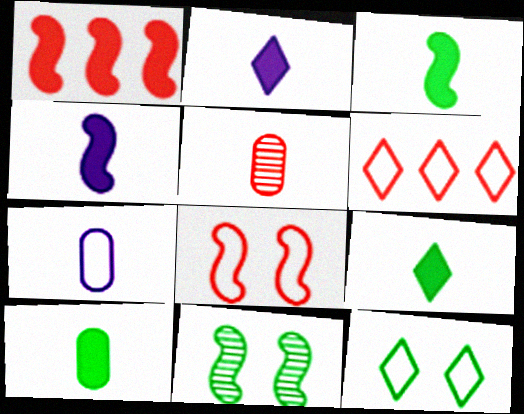[[3, 9, 10], 
[5, 7, 10]]